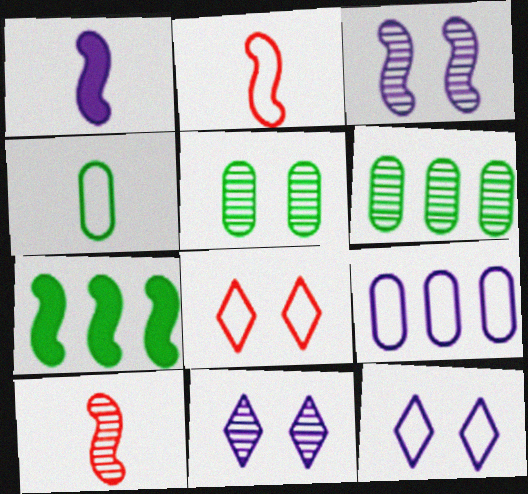[[1, 6, 8], 
[1, 9, 11], 
[2, 3, 7], 
[6, 10, 11]]